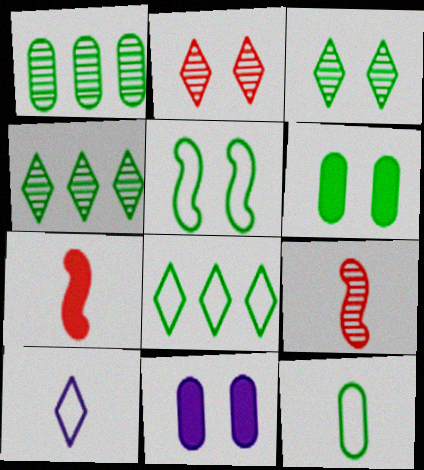[[1, 6, 12], 
[2, 5, 11], 
[3, 5, 6], 
[5, 8, 12], 
[8, 9, 11]]